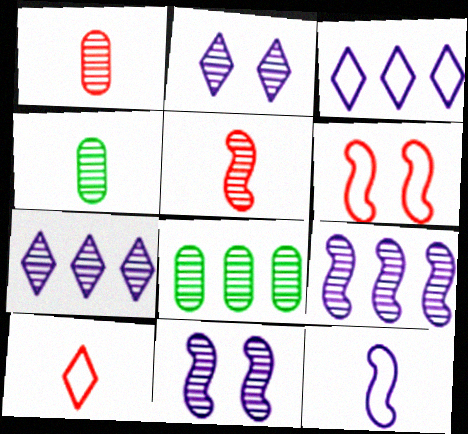[[2, 5, 8]]